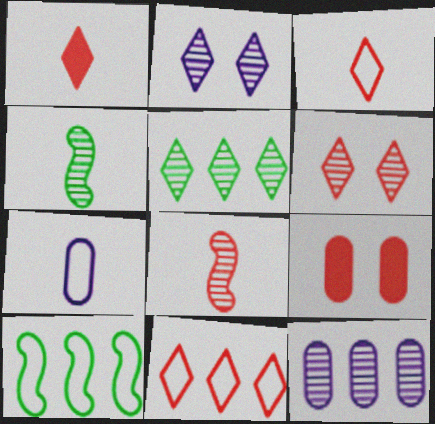[[1, 4, 7], 
[1, 6, 11], 
[4, 6, 12], 
[8, 9, 11]]